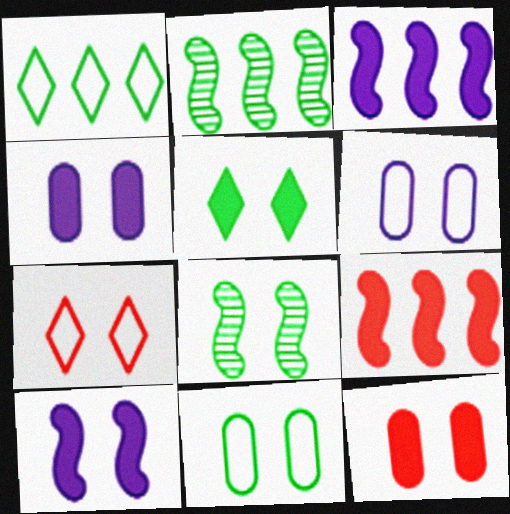[[4, 7, 8], 
[5, 8, 11], 
[5, 10, 12]]